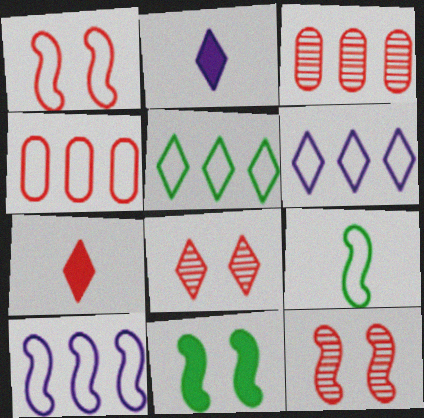[[1, 3, 7], 
[1, 9, 10], 
[2, 5, 8], 
[4, 5, 10], 
[4, 7, 12]]